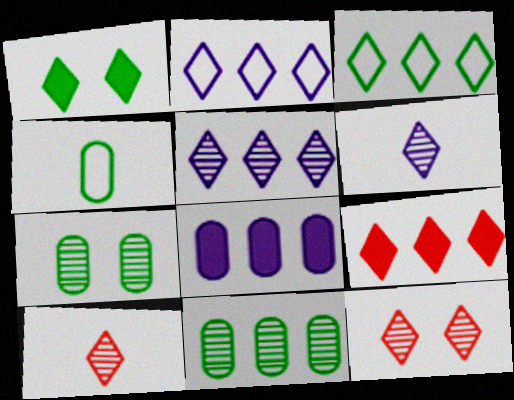[[1, 2, 10], 
[3, 5, 9]]